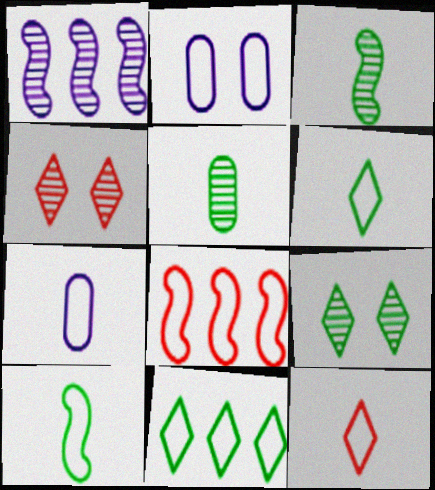[[1, 4, 5], 
[2, 6, 8], 
[7, 10, 12]]